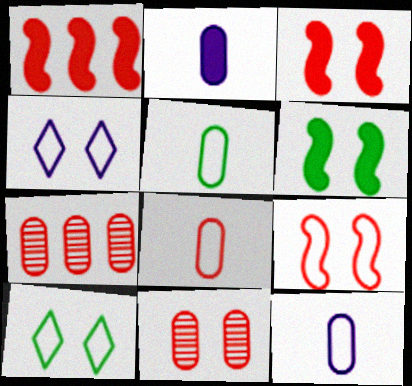[[4, 6, 11], 
[5, 8, 12]]